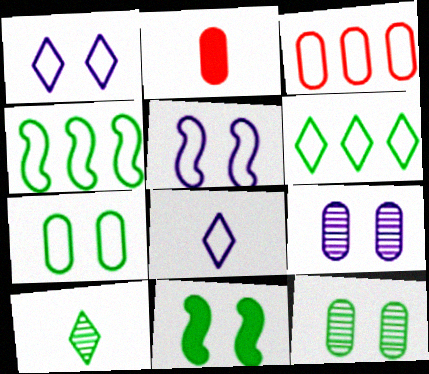[]